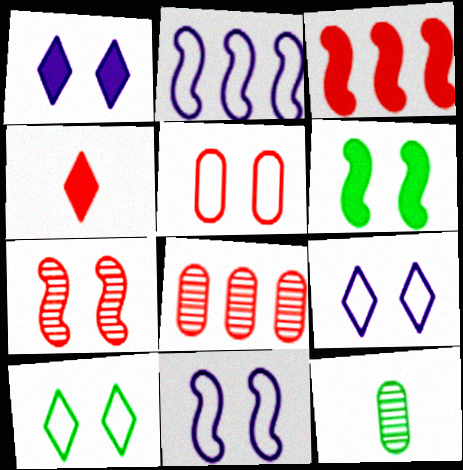[[3, 9, 12], 
[5, 10, 11], 
[6, 7, 11]]